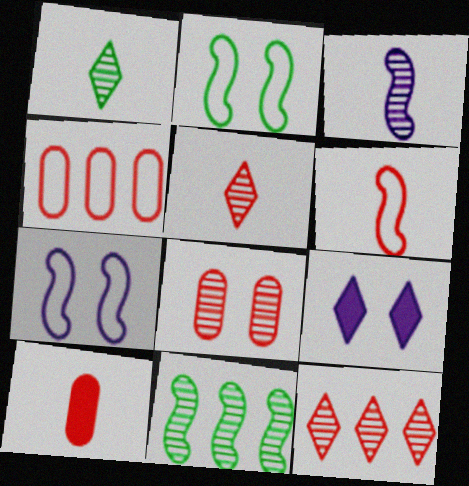[[2, 8, 9], 
[4, 8, 10], 
[5, 6, 10]]